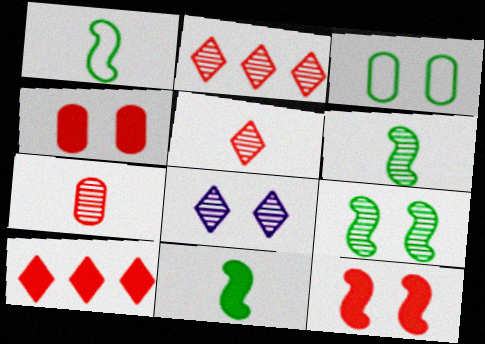[[1, 6, 11], 
[3, 8, 12]]